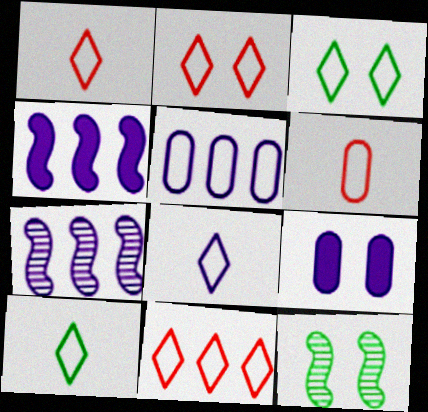[[1, 2, 11], 
[1, 8, 10], 
[2, 9, 12], 
[3, 8, 11], 
[7, 8, 9]]